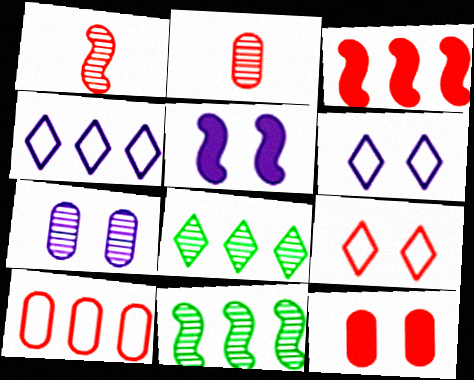[[1, 7, 8], 
[2, 3, 9], 
[2, 10, 12], 
[5, 6, 7]]